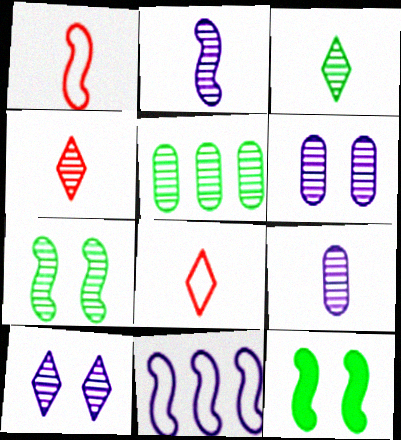[[3, 5, 7]]